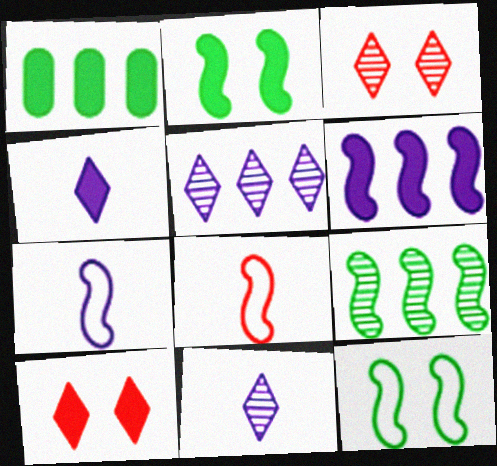[[1, 3, 7]]